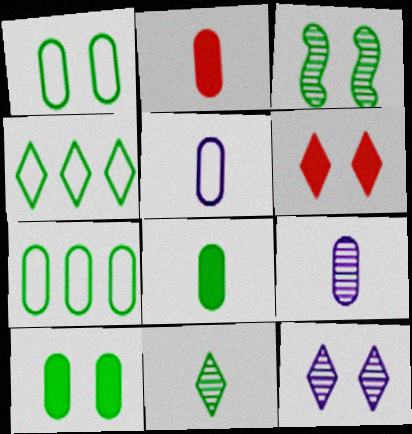[[3, 4, 8]]